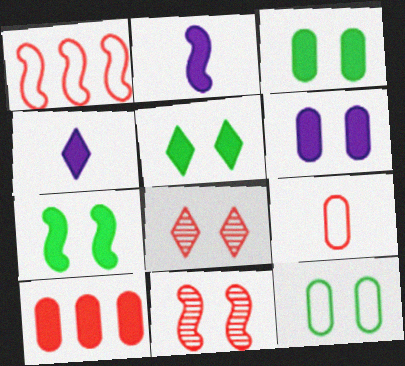[[2, 5, 10], 
[3, 5, 7], 
[4, 7, 10]]